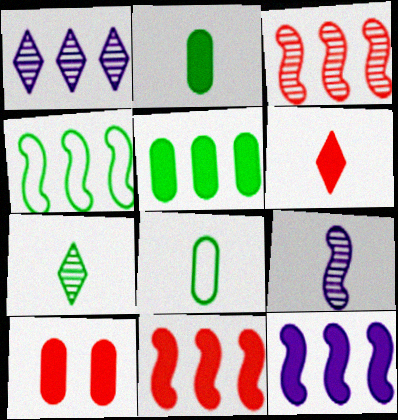[[3, 4, 12], 
[6, 8, 9], 
[6, 10, 11]]